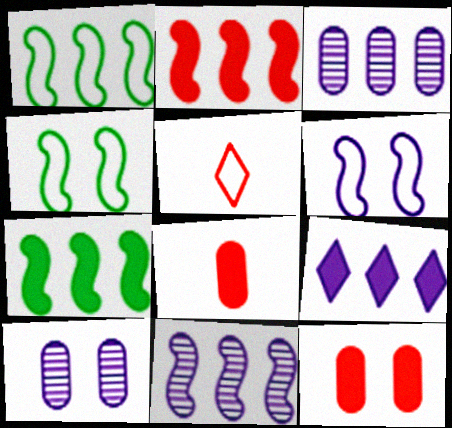[[1, 2, 11], 
[5, 7, 10]]